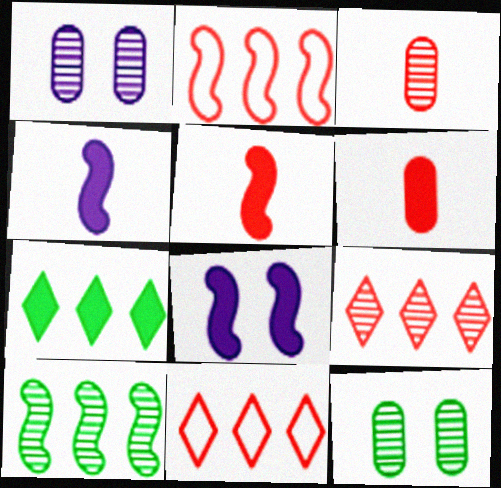[[4, 11, 12], 
[6, 7, 8]]